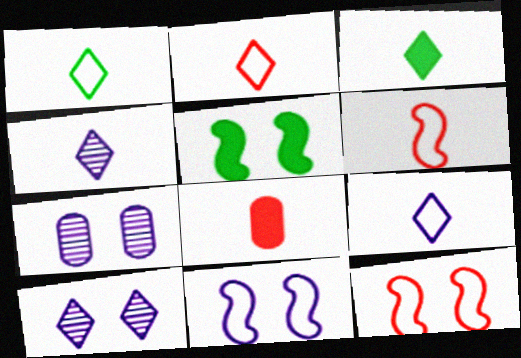[[1, 2, 9], 
[2, 3, 4]]